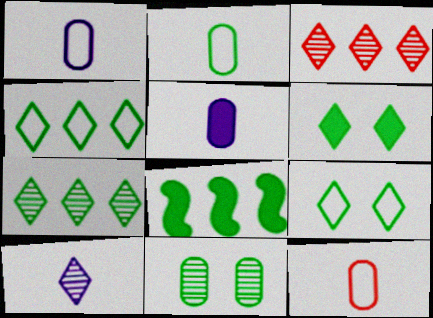[[1, 2, 12]]